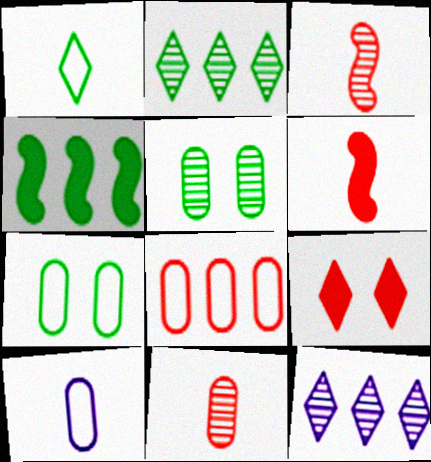[[1, 4, 5], 
[1, 9, 12], 
[3, 5, 12], 
[3, 8, 9], 
[4, 8, 12], 
[6, 7, 12], 
[7, 8, 10]]